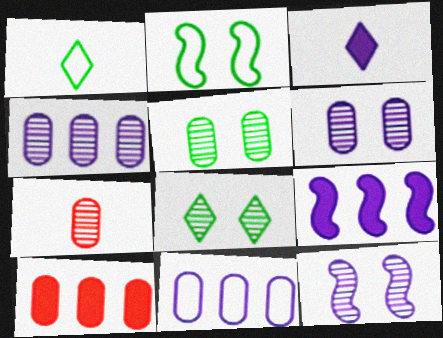[[1, 10, 12], 
[3, 11, 12], 
[4, 5, 7]]